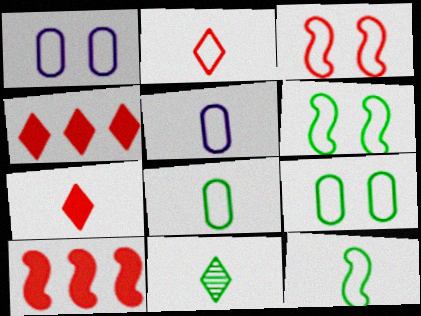[[1, 10, 11], 
[2, 5, 12]]